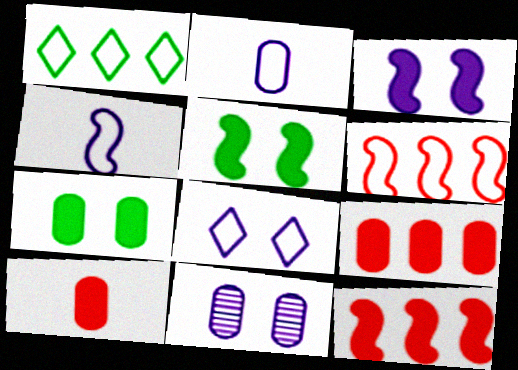[[3, 8, 11]]